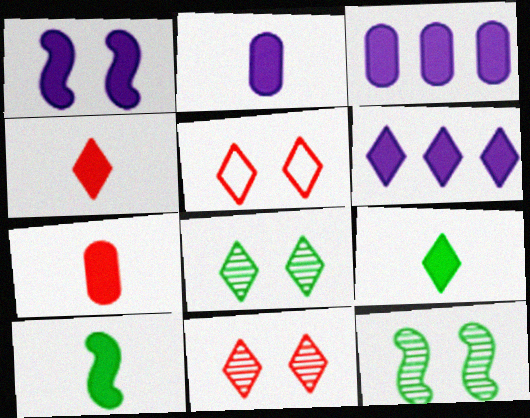[[1, 2, 6], 
[2, 4, 10]]